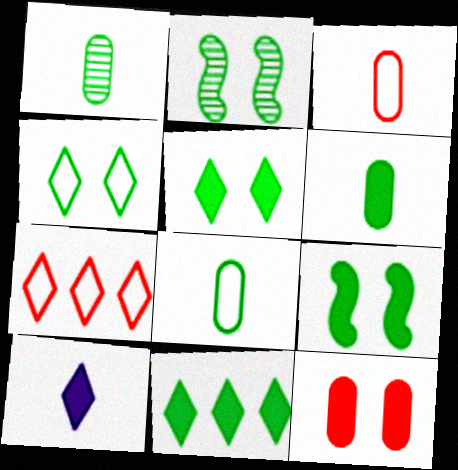[[1, 6, 8], 
[2, 8, 11], 
[6, 9, 11]]